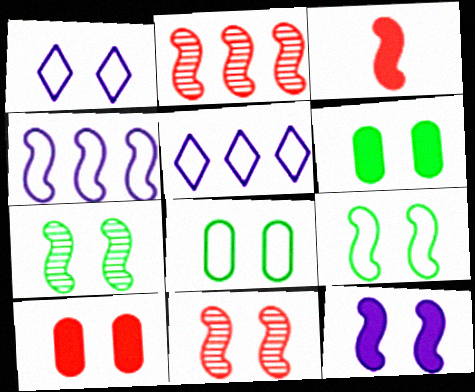[[1, 6, 11], 
[1, 7, 10], 
[3, 4, 7], 
[9, 11, 12]]